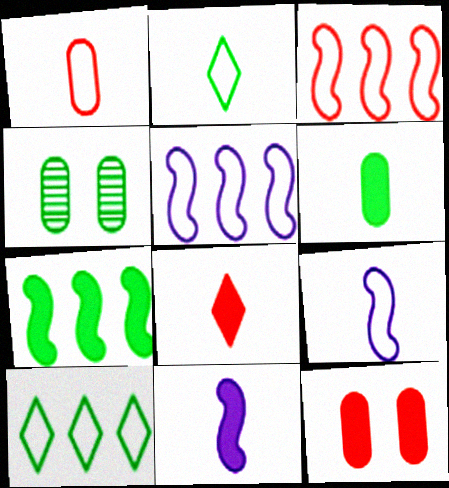[[1, 2, 9], 
[2, 4, 7], 
[4, 5, 8], 
[6, 8, 11]]